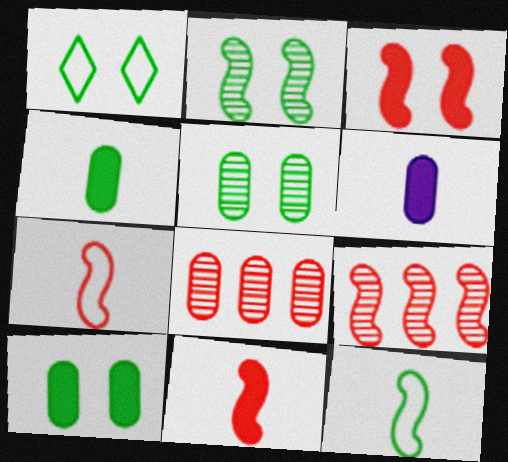[[1, 2, 10], 
[1, 6, 9], 
[3, 7, 9]]